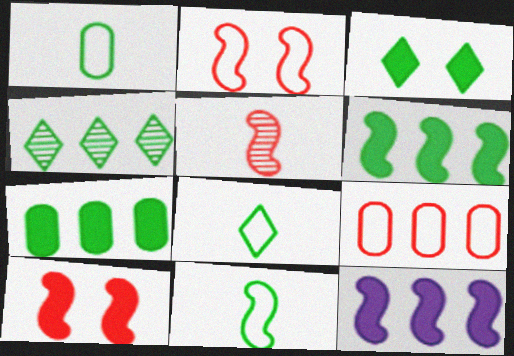[[1, 8, 11], 
[3, 4, 8], 
[4, 9, 12]]